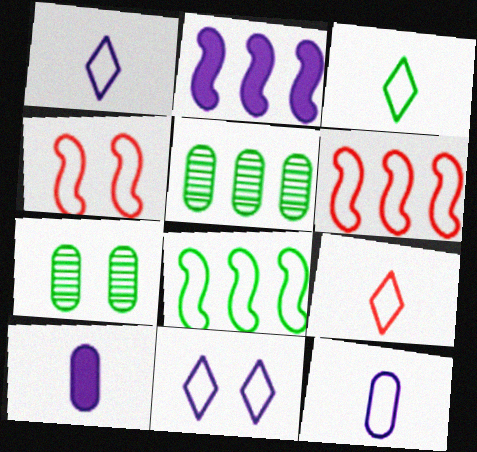[[1, 3, 9], 
[2, 7, 9]]